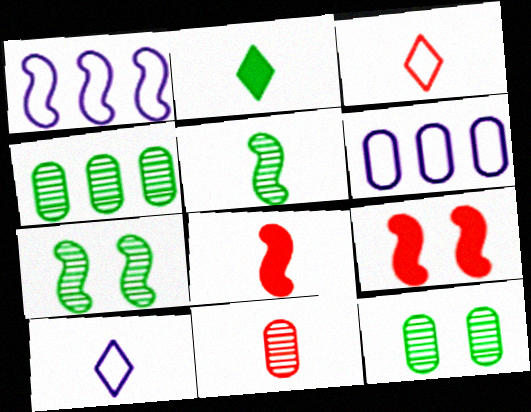[[1, 5, 9], 
[1, 7, 8], 
[3, 8, 11], 
[4, 9, 10]]